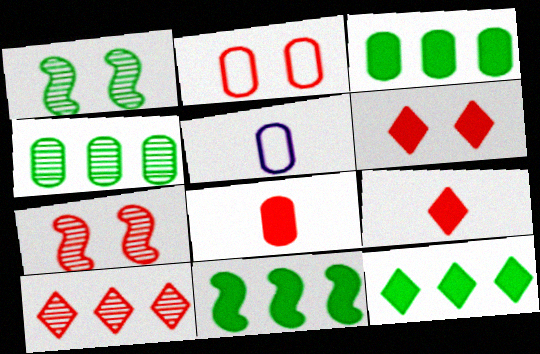[[2, 6, 7], 
[3, 11, 12], 
[5, 7, 12]]